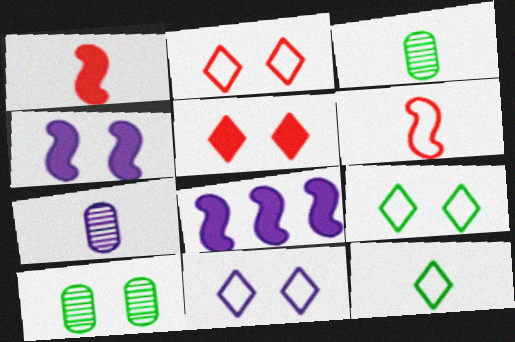[[1, 7, 12], 
[2, 3, 8], 
[2, 4, 10], 
[2, 9, 11], 
[7, 8, 11]]